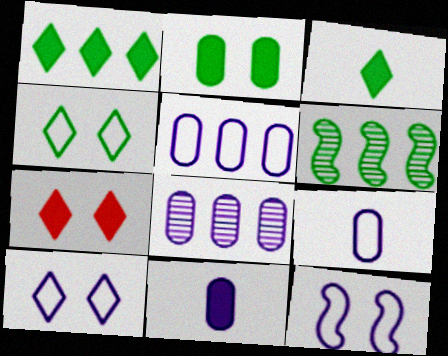[[6, 7, 9]]